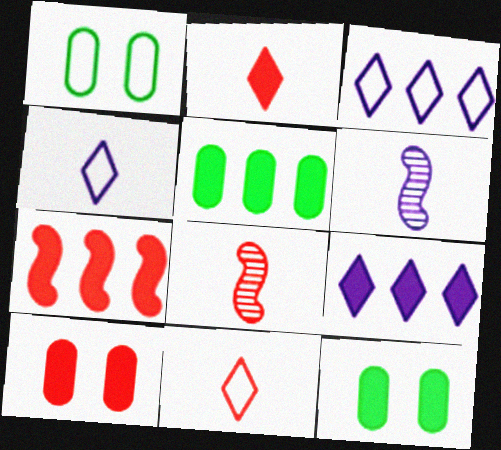[[1, 8, 9], 
[2, 7, 10], 
[3, 8, 12], 
[5, 7, 9]]